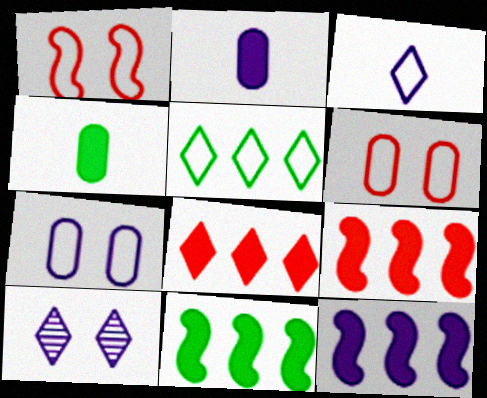[[9, 11, 12]]